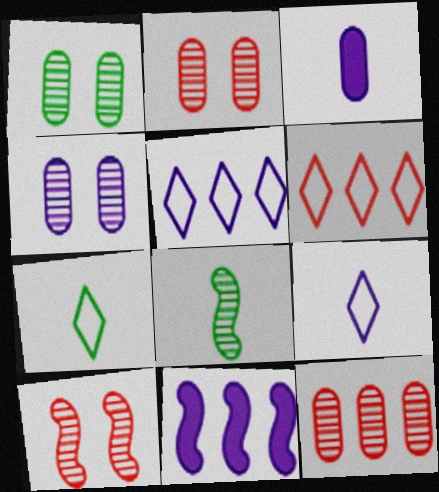[[1, 2, 4], 
[2, 7, 11], 
[4, 9, 11]]